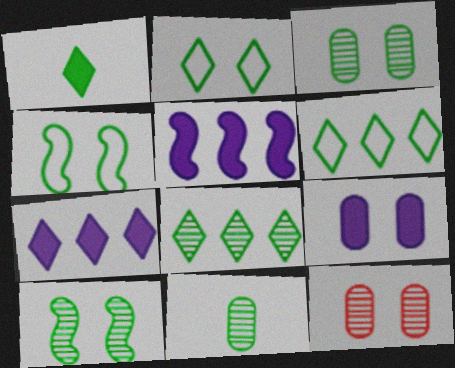[[1, 2, 8], 
[8, 10, 11]]